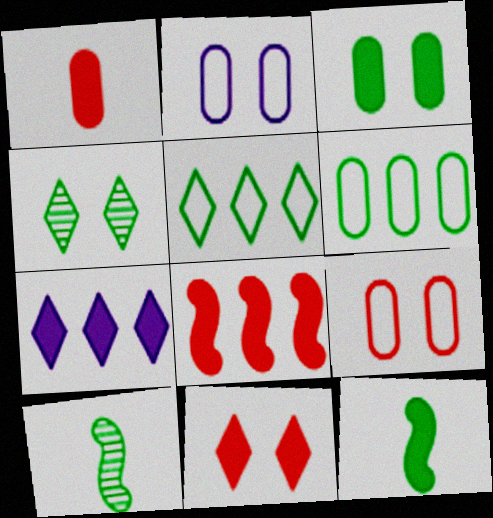[[1, 8, 11], 
[3, 5, 10], 
[4, 6, 12], 
[7, 9, 10]]